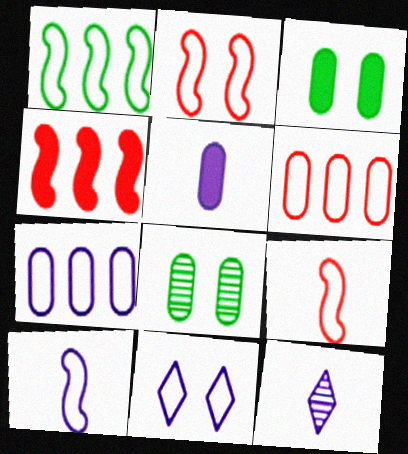[[1, 2, 10], 
[5, 6, 8], 
[5, 10, 12], 
[7, 10, 11]]